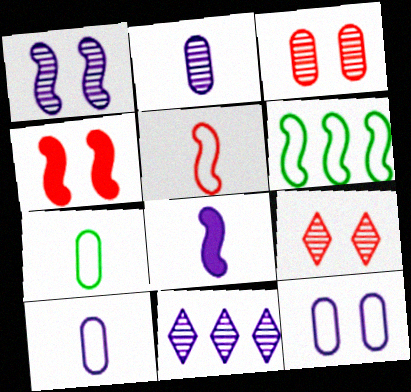[[1, 2, 11], 
[4, 7, 11], 
[8, 11, 12]]